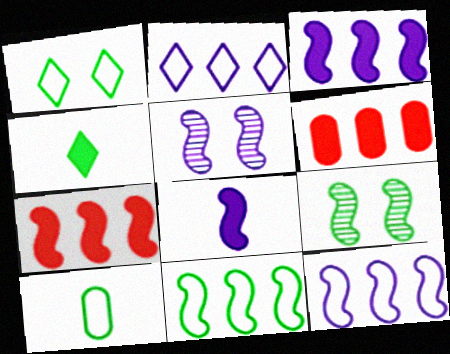[[1, 10, 11], 
[5, 8, 12]]